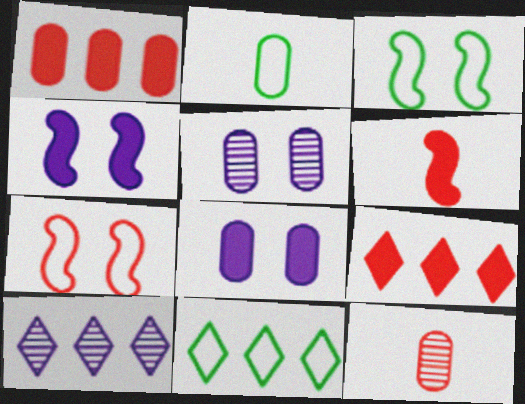[[1, 2, 5], 
[2, 3, 11], 
[4, 11, 12], 
[5, 6, 11], 
[7, 9, 12], 
[9, 10, 11]]